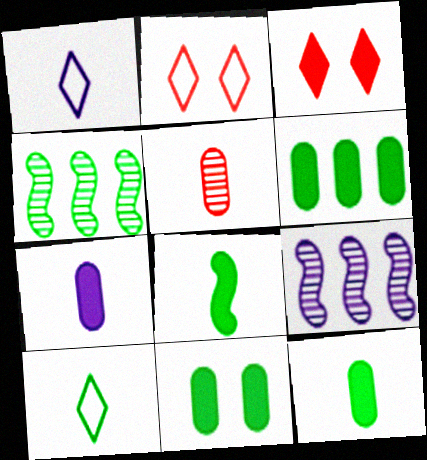[[1, 5, 8], 
[2, 4, 7], 
[2, 9, 12], 
[4, 10, 11], 
[6, 11, 12]]